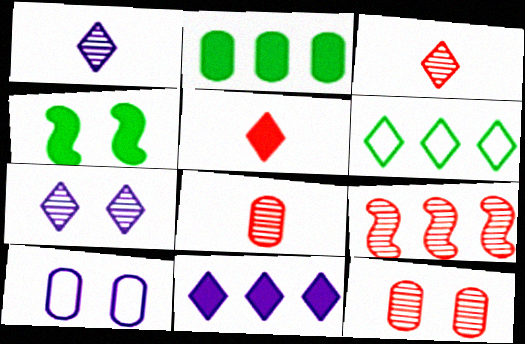[[2, 8, 10], 
[3, 9, 12], 
[5, 6, 7]]